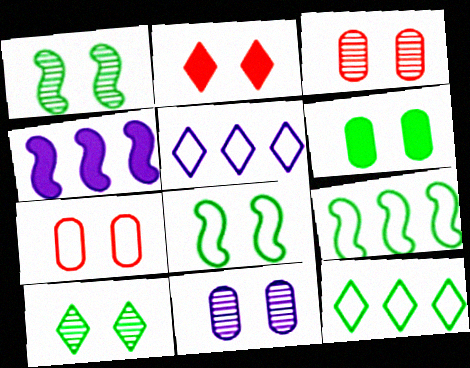[[2, 8, 11], 
[6, 7, 11], 
[6, 8, 10]]